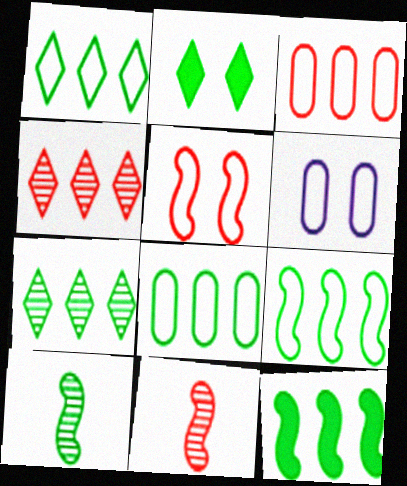[[1, 8, 9], 
[2, 8, 10], 
[7, 8, 12]]